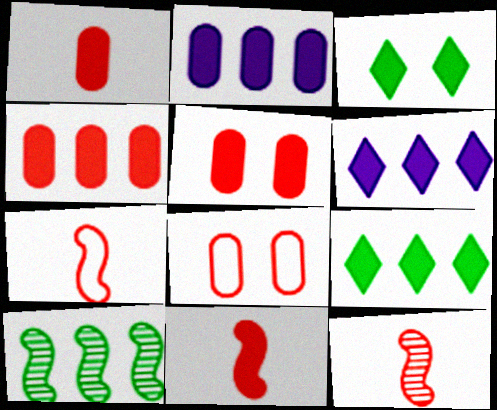[[1, 4, 5], 
[2, 3, 11], 
[7, 11, 12]]